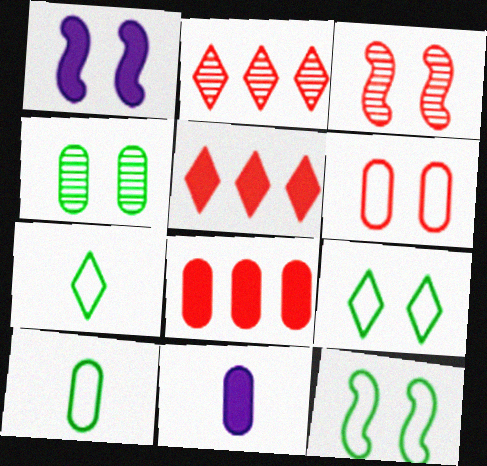[[1, 2, 10], 
[1, 3, 12], 
[2, 11, 12]]